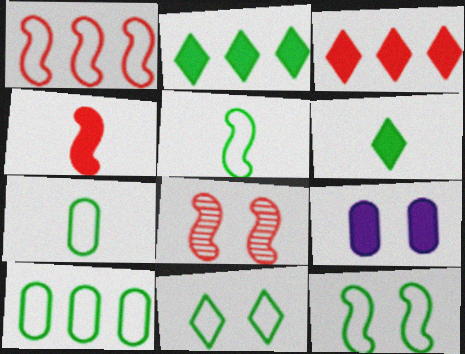[[1, 4, 8], 
[2, 4, 9], 
[5, 10, 11], 
[8, 9, 11]]